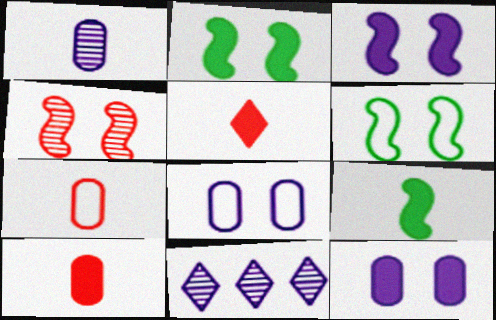[[2, 7, 11], 
[3, 4, 6], 
[6, 10, 11]]